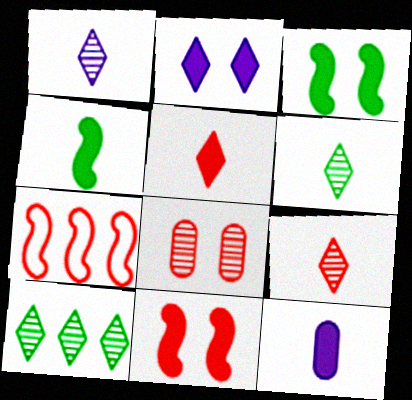[[1, 6, 9], 
[4, 5, 12], 
[5, 7, 8]]